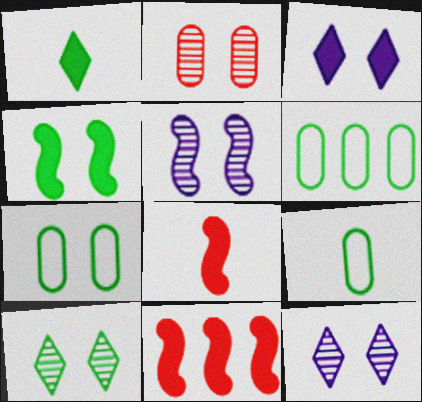[[2, 5, 10], 
[4, 7, 10], 
[6, 7, 9], 
[6, 8, 12], 
[9, 11, 12]]